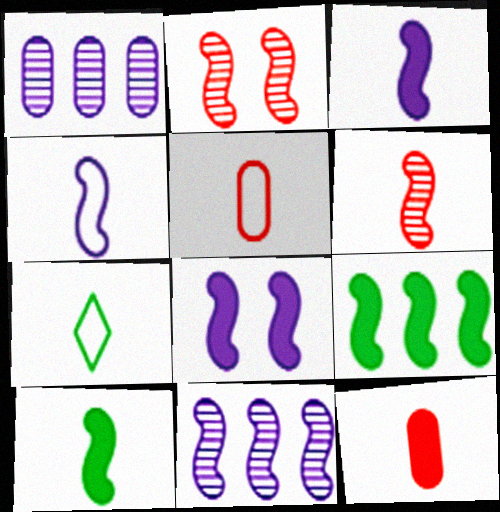[[2, 4, 9], 
[4, 5, 7], 
[4, 6, 10], 
[4, 8, 11]]